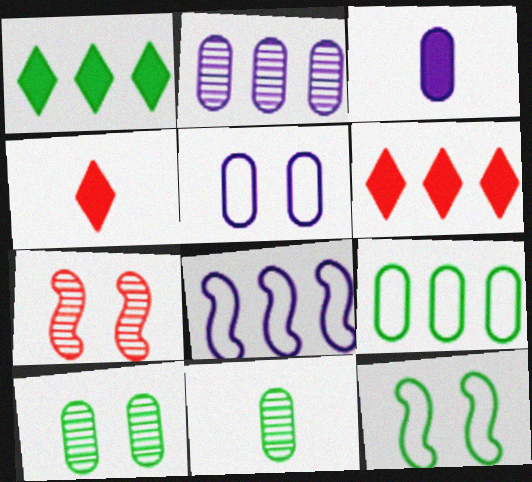[[1, 11, 12], 
[2, 3, 5], 
[2, 4, 12], 
[4, 8, 10]]